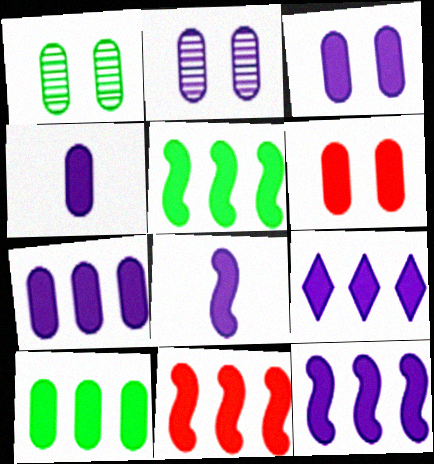[[3, 4, 7], 
[3, 8, 9], 
[4, 6, 10], 
[5, 11, 12], 
[7, 9, 12], 
[9, 10, 11]]